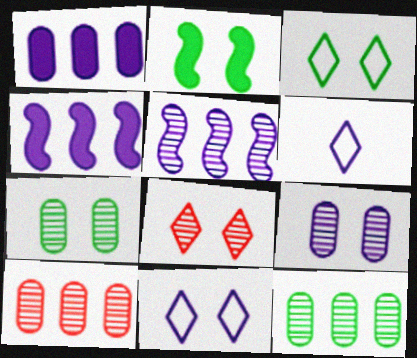[[2, 3, 7], 
[2, 6, 10], 
[4, 6, 9]]